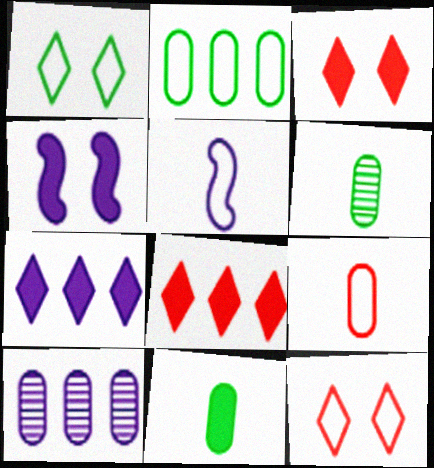[[2, 5, 12], 
[4, 8, 11]]